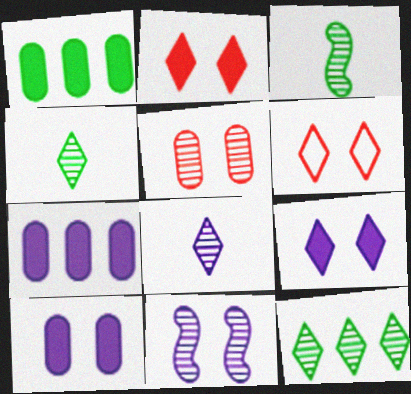[[3, 6, 7]]